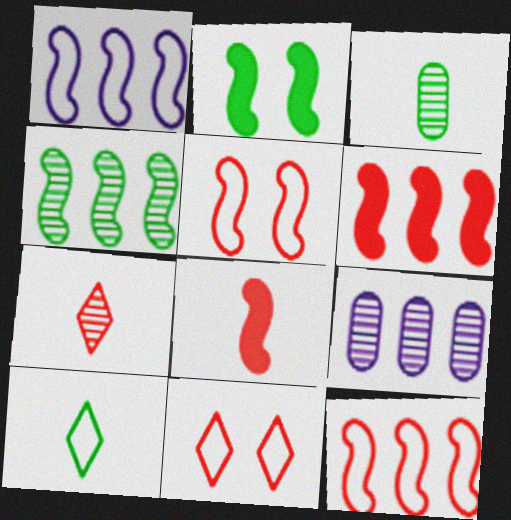[[1, 4, 6]]